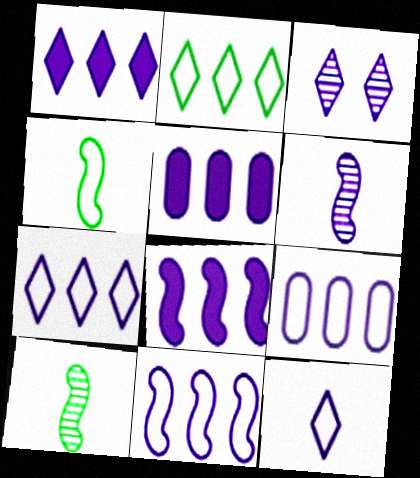[[1, 3, 12], 
[1, 5, 8], 
[7, 9, 11]]